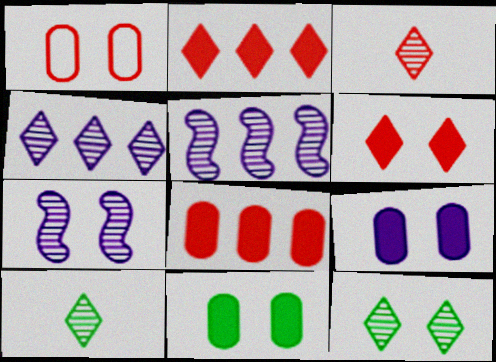[[3, 4, 12]]